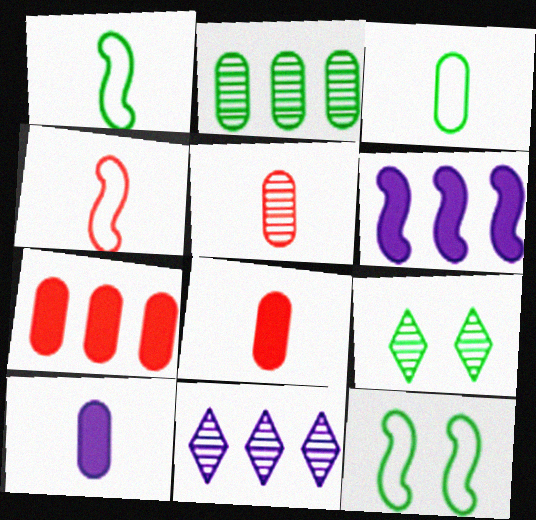[[3, 5, 10], 
[8, 11, 12]]